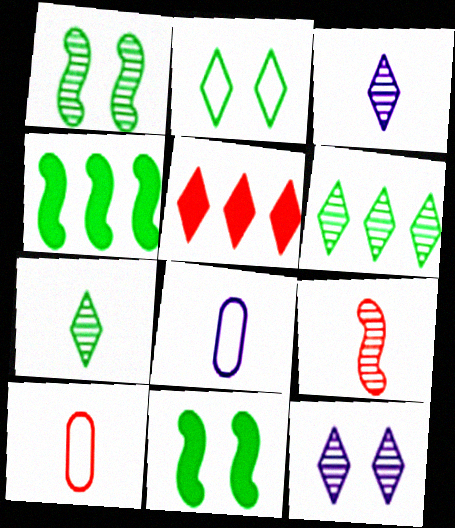[[1, 5, 8], 
[2, 3, 5], 
[4, 10, 12]]